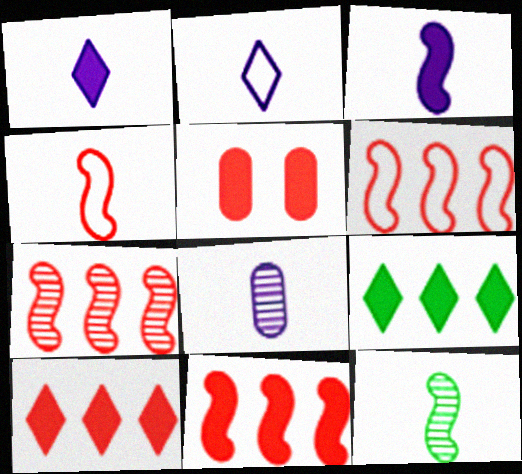[[2, 3, 8], 
[3, 4, 12], 
[3, 5, 9], 
[6, 7, 11]]